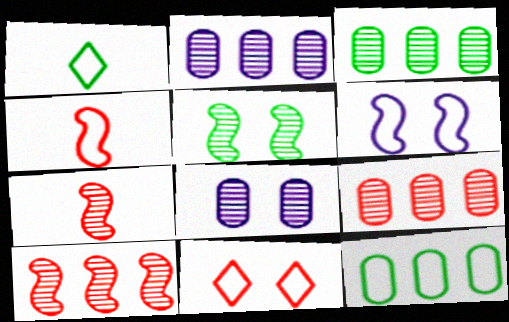[[2, 3, 9]]